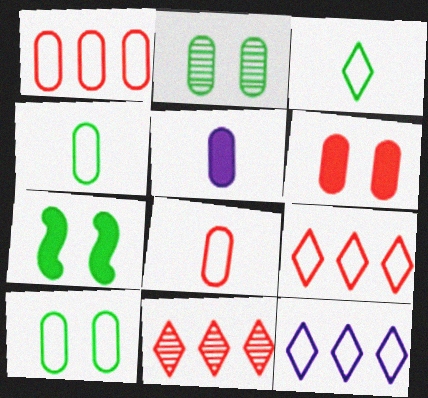[[1, 2, 5]]